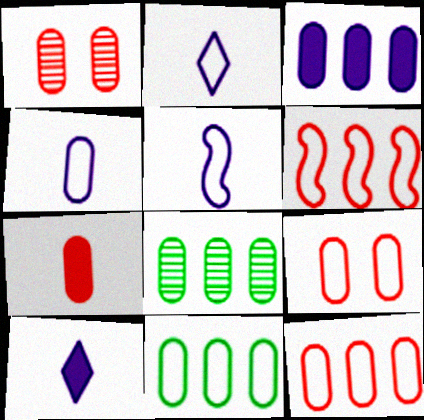[[1, 7, 12], 
[2, 4, 5], 
[3, 8, 12], 
[4, 9, 11]]